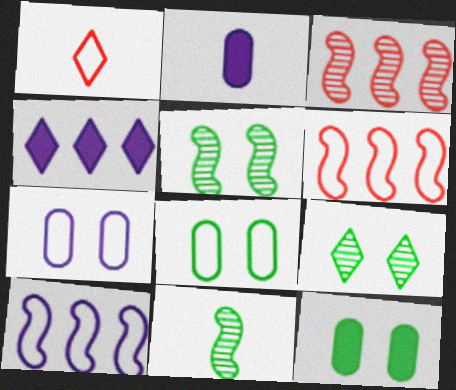[[1, 2, 11], 
[1, 4, 9], 
[1, 8, 10], 
[2, 6, 9]]